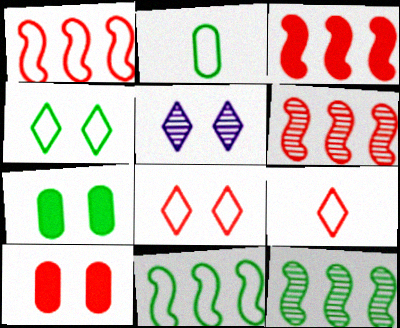[[1, 3, 6], 
[2, 3, 5], 
[2, 4, 11], 
[6, 9, 10]]